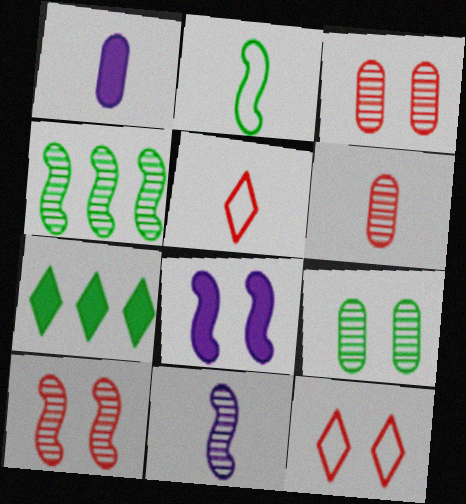[[1, 4, 12], 
[2, 7, 9], 
[4, 10, 11], 
[8, 9, 12]]